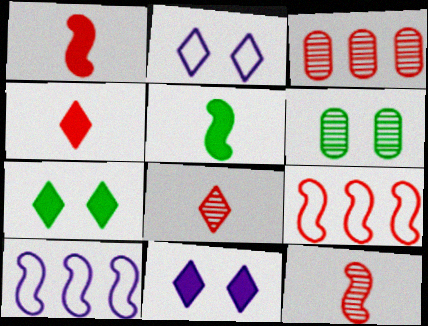[[2, 3, 5], 
[4, 6, 10]]